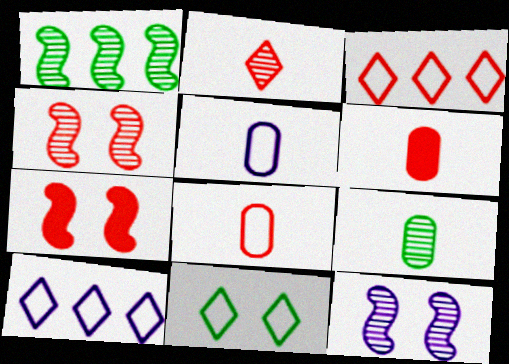[[3, 4, 6], 
[5, 6, 9], 
[7, 9, 10]]